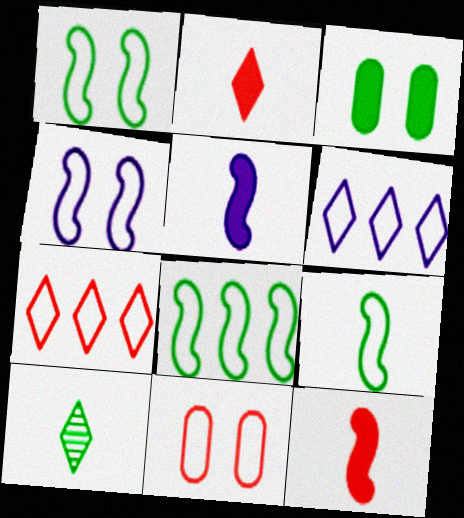[[1, 8, 9], 
[3, 8, 10], 
[6, 9, 11]]